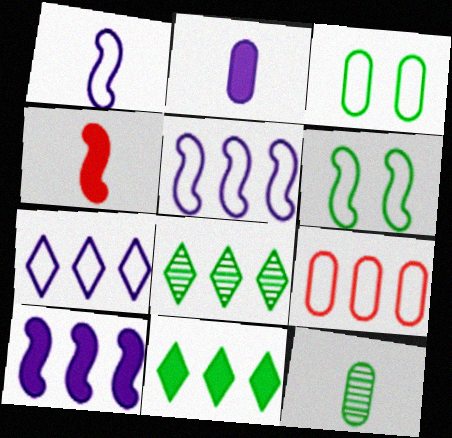[[6, 11, 12], 
[8, 9, 10]]